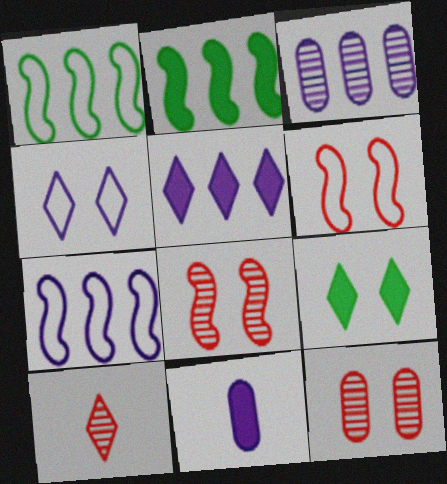[[3, 5, 7]]